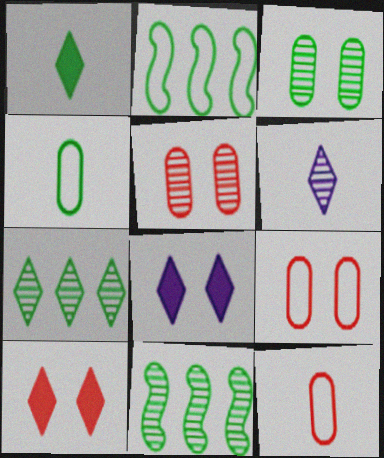[[1, 2, 3], 
[5, 6, 11], 
[8, 11, 12]]